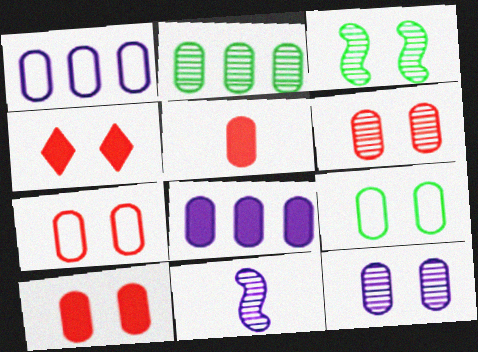[[6, 7, 10], 
[9, 10, 12]]